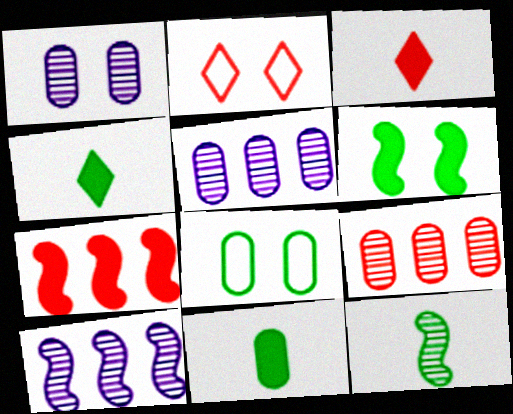[[1, 2, 6], 
[2, 10, 11], 
[3, 8, 10]]